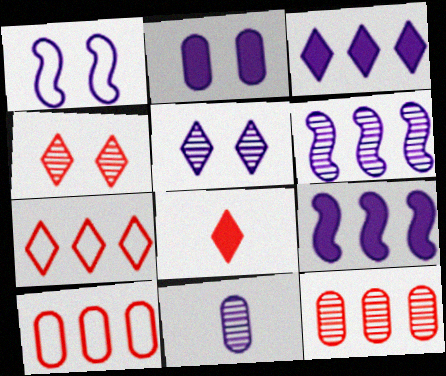[[1, 2, 5], 
[1, 3, 11], 
[4, 7, 8], 
[5, 6, 11]]